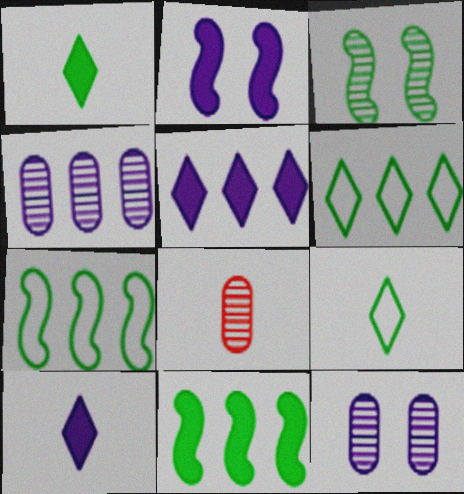[[2, 6, 8]]